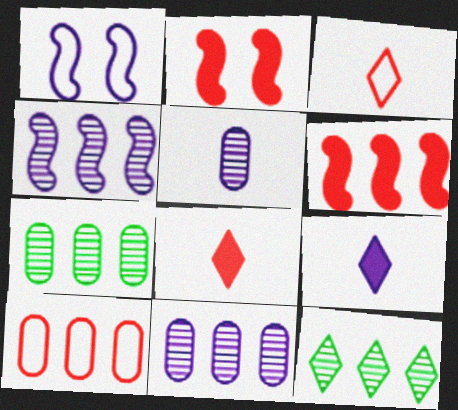[[1, 7, 8], 
[1, 9, 11]]